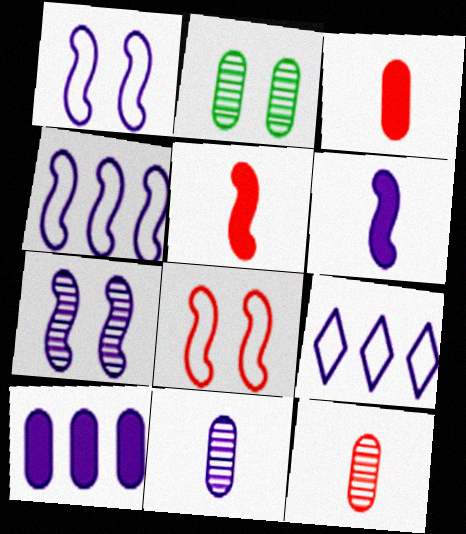[[2, 5, 9], 
[4, 6, 7]]